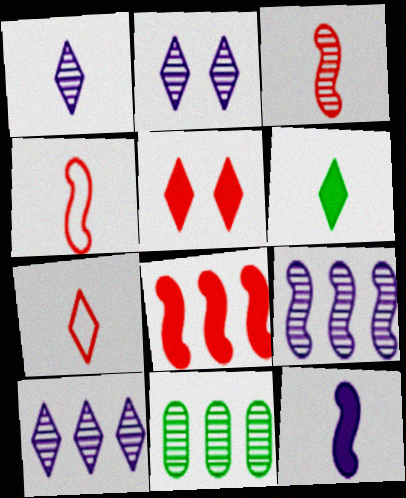[[1, 2, 10], 
[1, 6, 7], 
[2, 3, 11]]